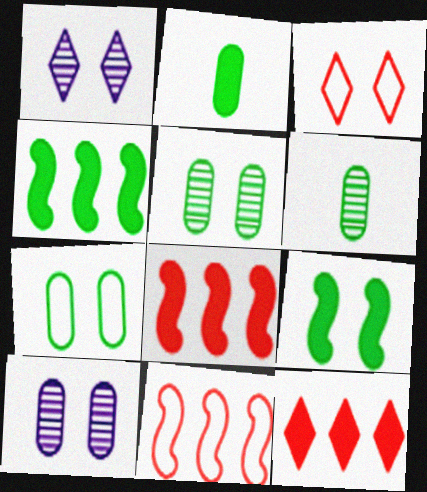[[1, 2, 11], 
[3, 9, 10]]